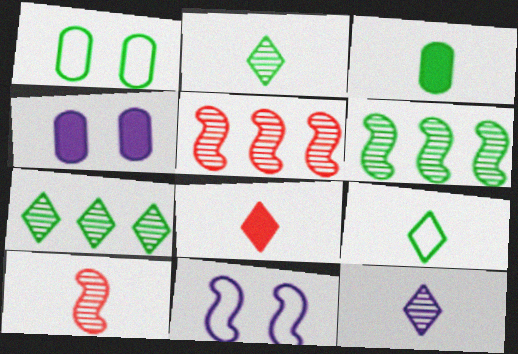[[4, 5, 9], 
[8, 9, 12]]